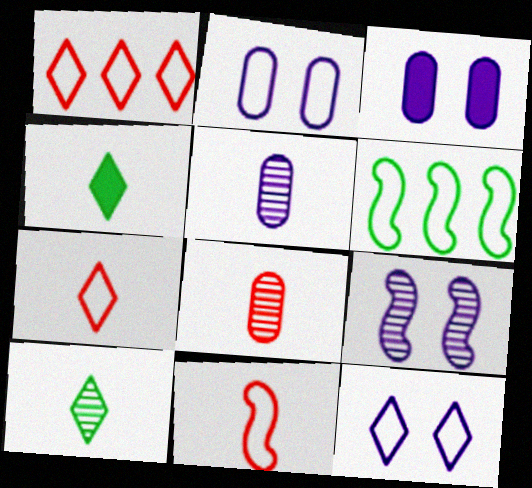[[2, 6, 7], 
[3, 9, 12], 
[4, 5, 11]]